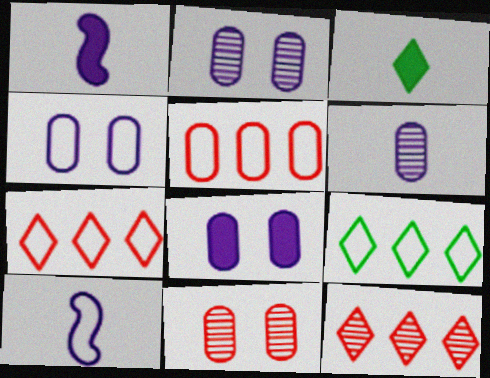[[1, 9, 11], 
[2, 4, 8]]